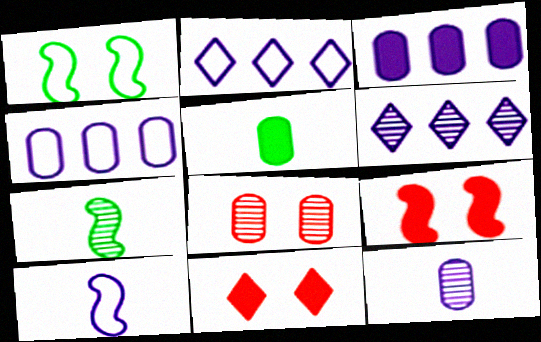[[4, 5, 8], 
[4, 7, 11], 
[6, 7, 8]]